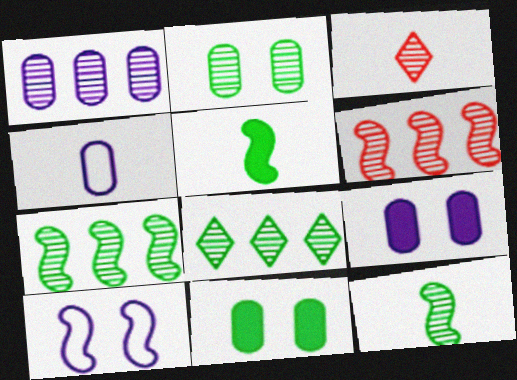[[1, 4, 9], 
[1, 6, 8], 
[2, 8, 12], 
[3, 4, 5], 
[5, 6, 10]]